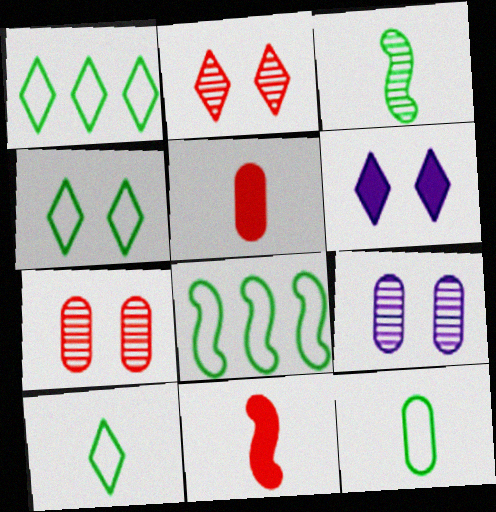[[1, 4, 10], 
[1, 9, 11], 
[2, 4, 6], 
[4, 8, 12]]